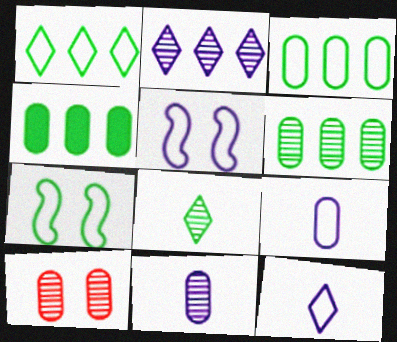[[3, 4, 6], 
[4, 7, 8], 
[4, 9, 10], 
[6, 10, 11]]